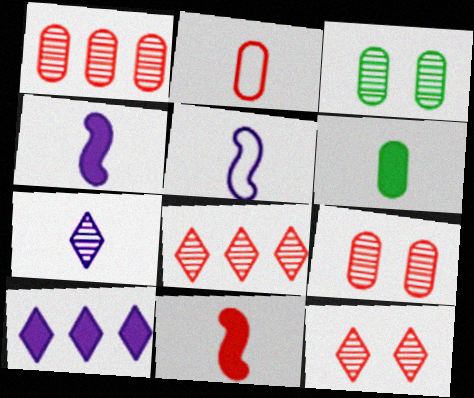[]